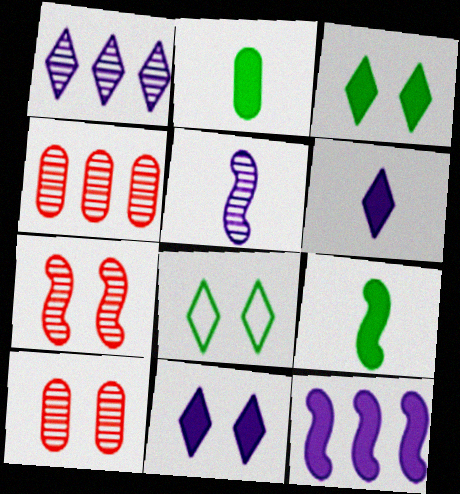[]